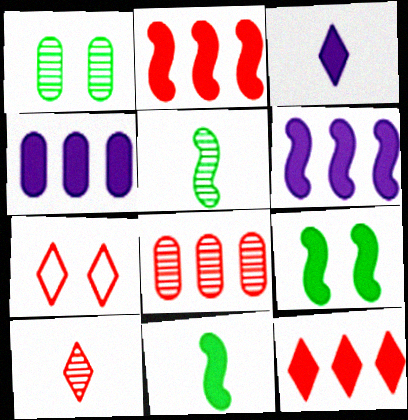[[4, 5, 7], 
[7, 10, 12]]